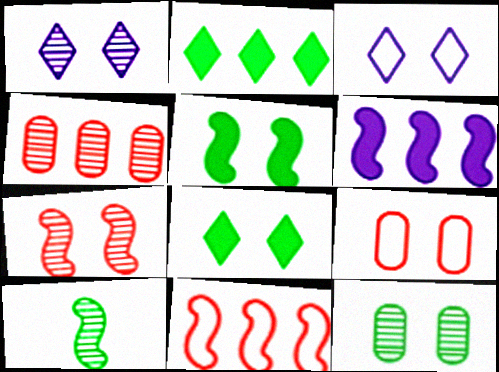[[1, 4, 10], 
[1, 5, 9], 
[1, 7, 12]]